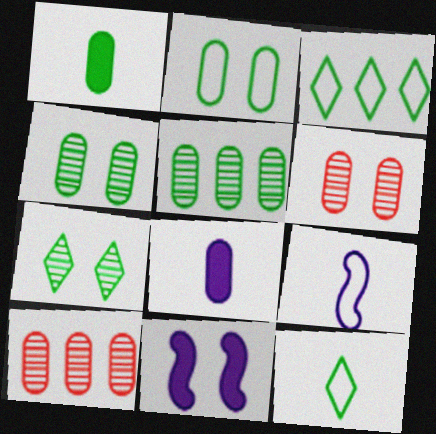[[1, 2, 5], 
[2, 8, 10], 
[10, 11, 12]]